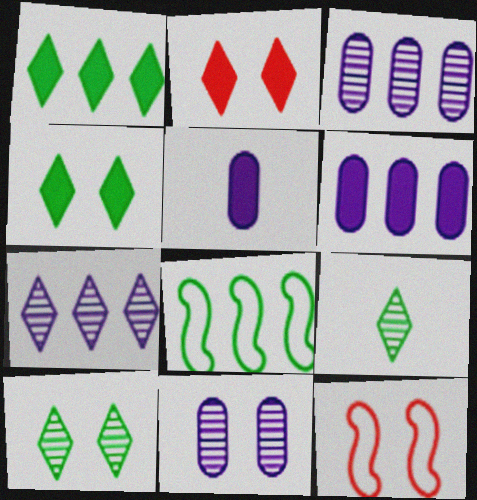[[4, 11, 12], 
[6, 9, 12]]